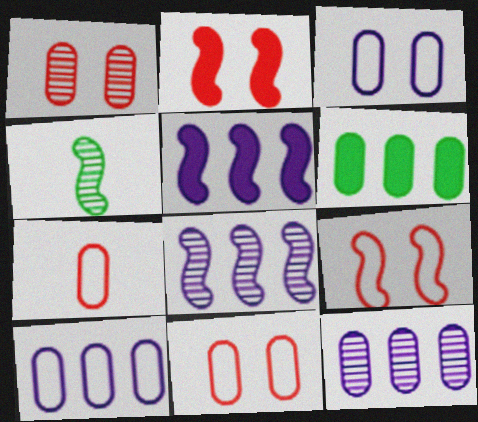[[4, 5, 9]]